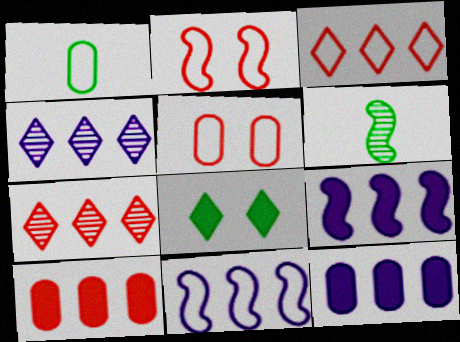[[2, 6, 9], 
[4, 11, 12]]